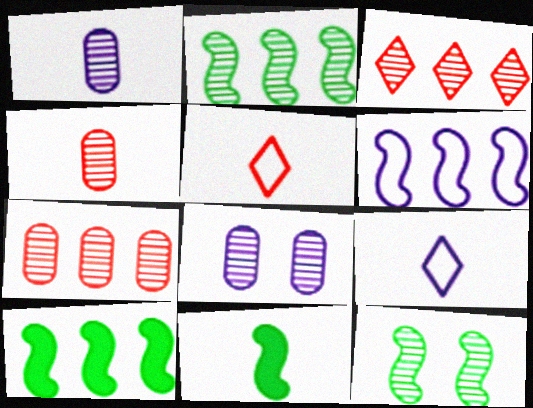[[1, 3, 12], 
[1, 5, 11], 
[4, 9, 11], 
[5, 8, 10]]